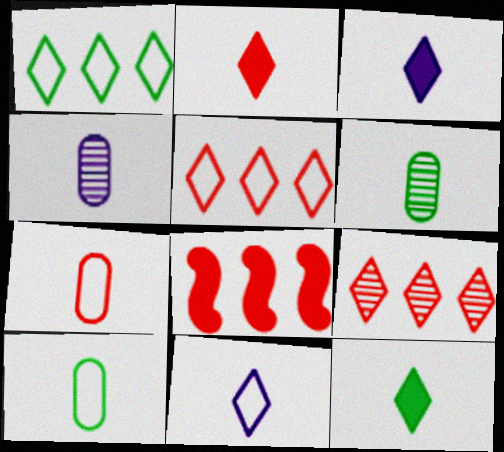[[2, 3, 12]]